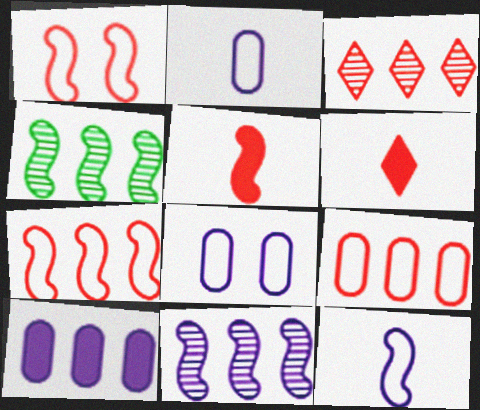[[4, 6, 8]]